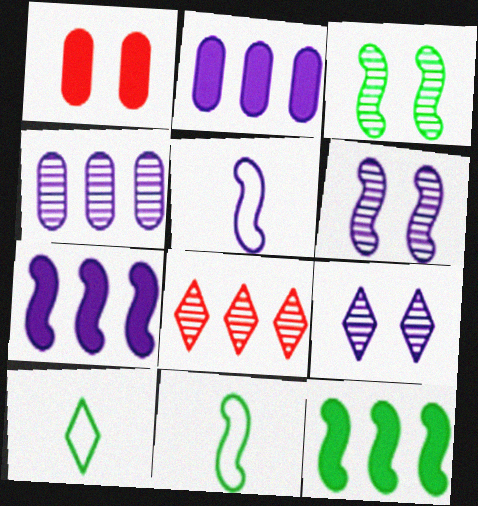[[2, 5, 9], 
[3, 11, 12], 
[5, 6, 7]]